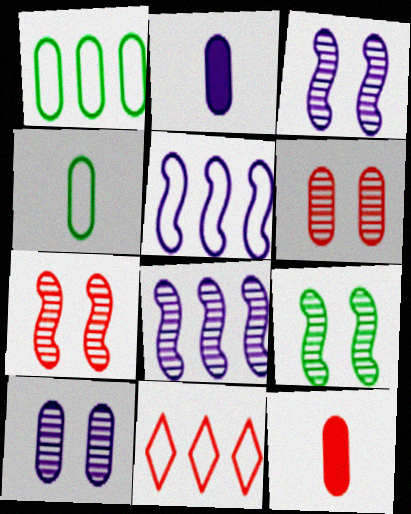[[1, 2, 6], 
[1, 5, 11], 
[1, 10, 12], 
[2, 9, 11], 
[3, 7, 9], 
[7, 11, 12]]